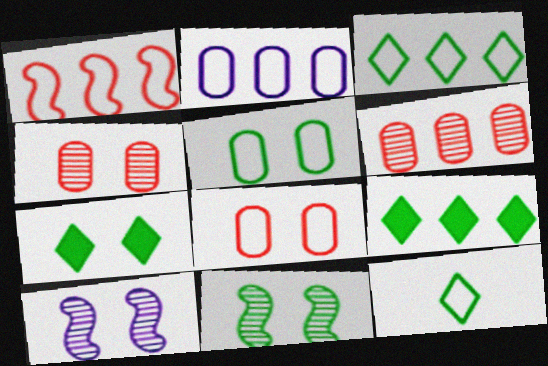[[1, 2, 3], 
[5, 7, 11], 
[7, 8, 10]]